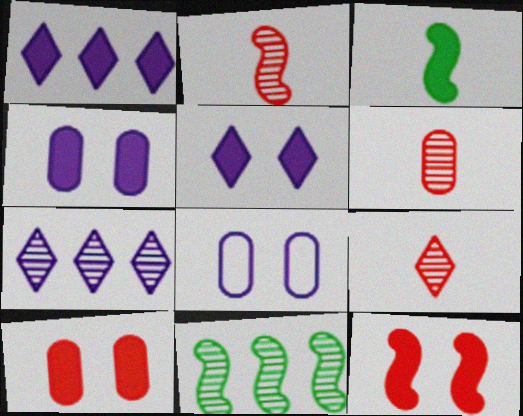[[1, 3, 10], 
[2, 6, 9]]